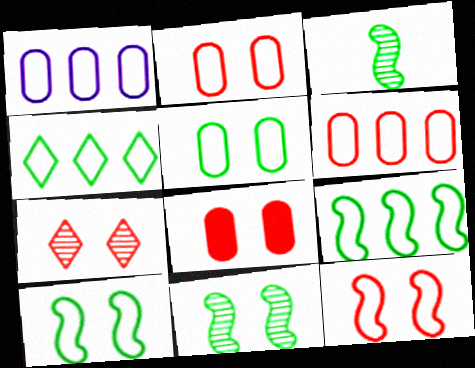[[7, 8, 12]]